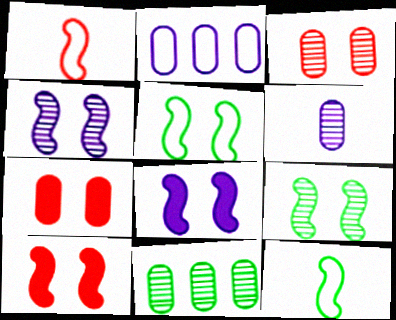[[3, 6, 11], 
[4, 5, 10]]